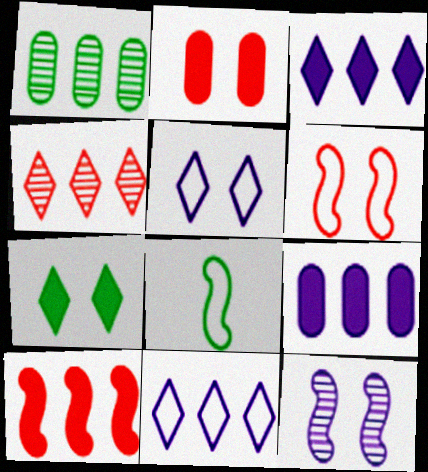[[1, 7, 8], 
[1, 10, 11], 
[8, 10, 12]]